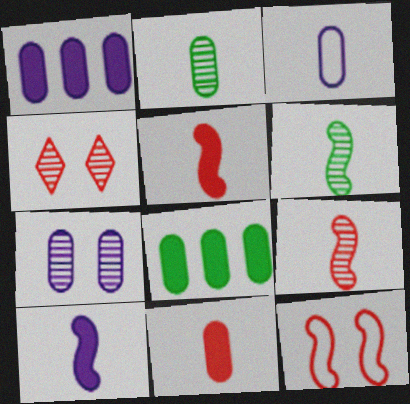[[1, 3, 7], 
[2, 3, 11]]